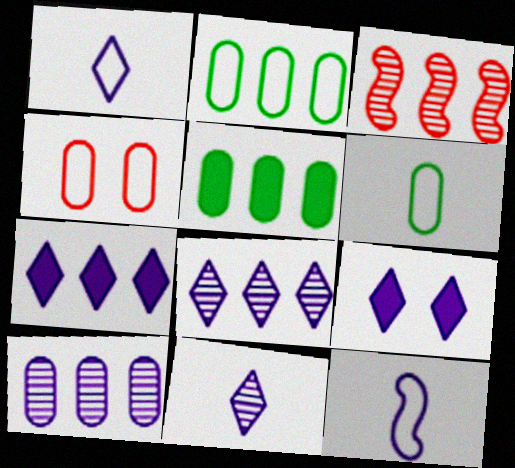[[1, 8, 9], 
[2, 3, 7], 
[3, 6, 9], 
[9, 10, 12]]